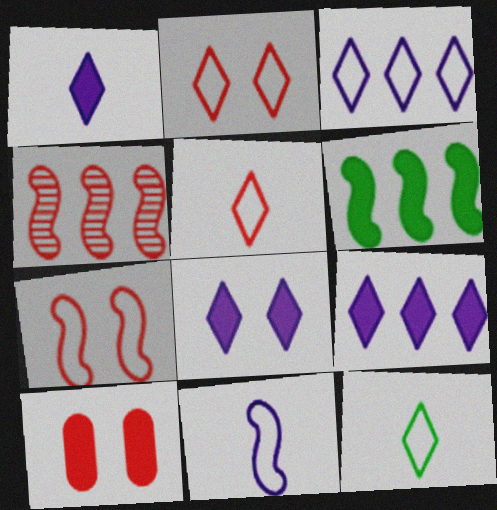[[1, 6, 10], 
[1, 8, 9], 
[2, 3, 12], 
[4, 5, 10]]